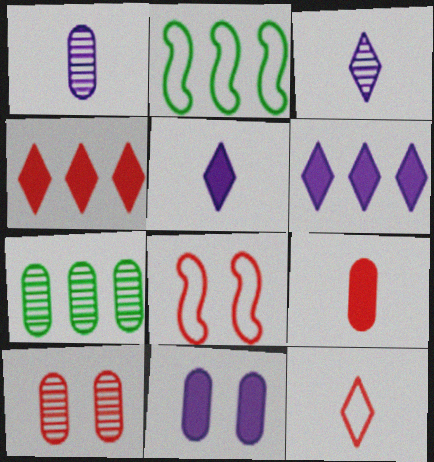[[1, 7, 10], 
[2, 5, 10], 
[5, 7, 8]]